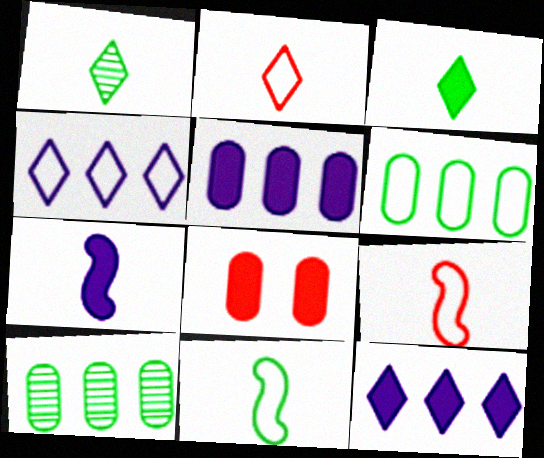[]